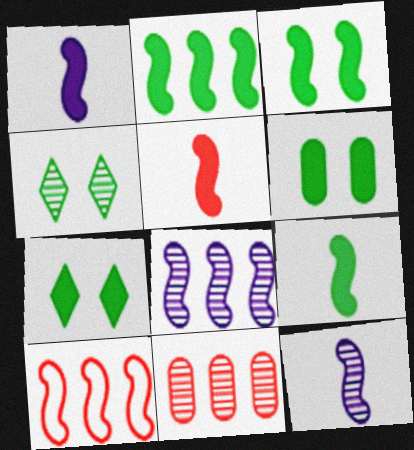[[1, 5, 9], 
[2, 3, 9], 
[2, 8, 10], 
[3, 6, 7], 
[3, 10, 12], 
[4, 11, 12]]